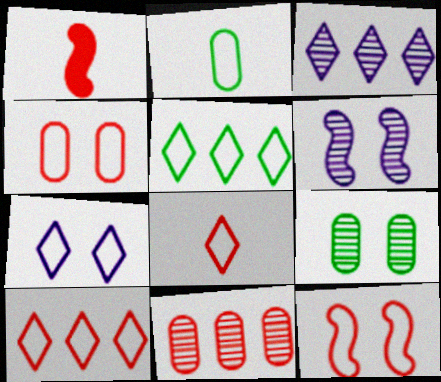[[5, 7, 8]]